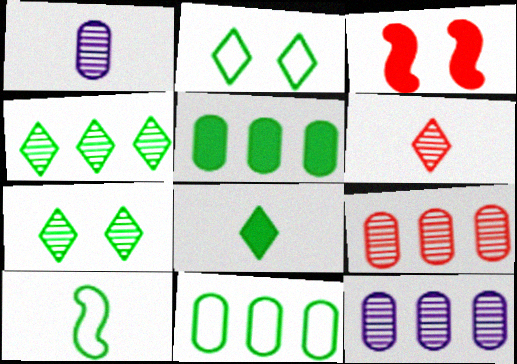[[2, 4, 8], 
[2, 10, 11], 
[5, 7, 10]]